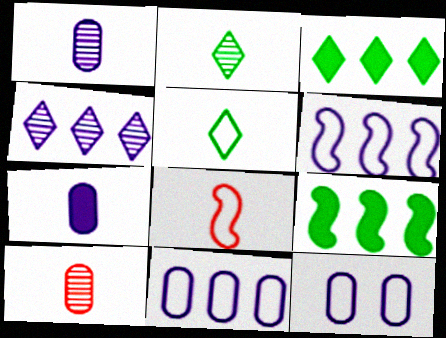[[2, 7, 8]]